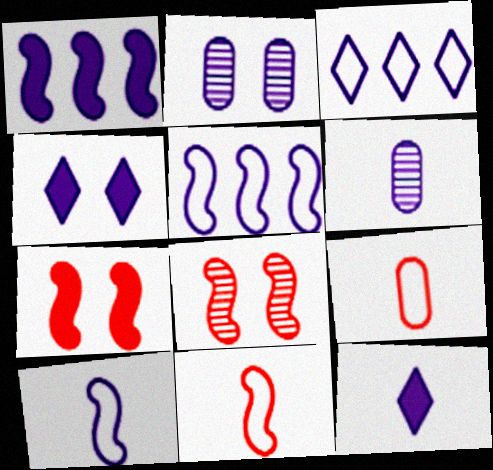[[2, 5, 12], 
[4, 5, 6], 
[6, 10, 12]]